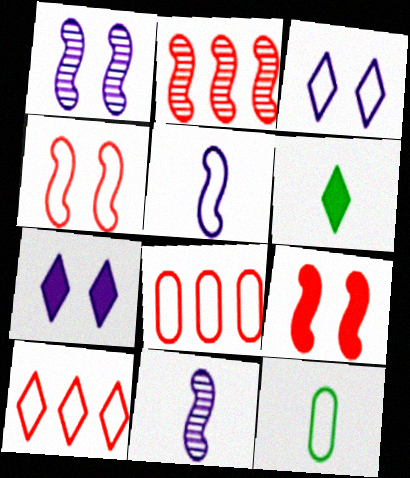[[1, 6, 8], 
[2, 7, 12]]